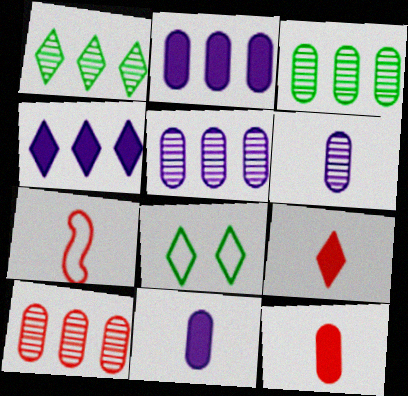[[3, 5, 10]]